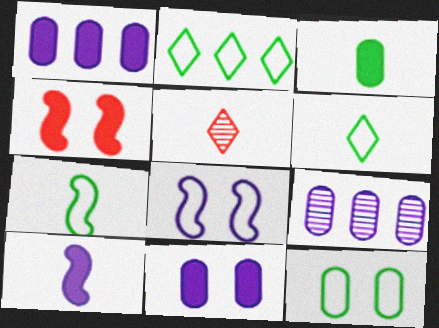[[2, 7, 12], 
[4, 6, 9]]